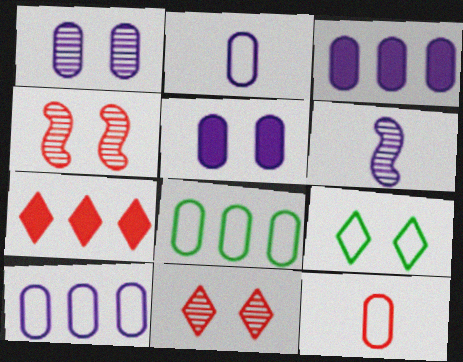[[1, 2, 3], 
[4, 5, 9], 
[4, 7, 12]]